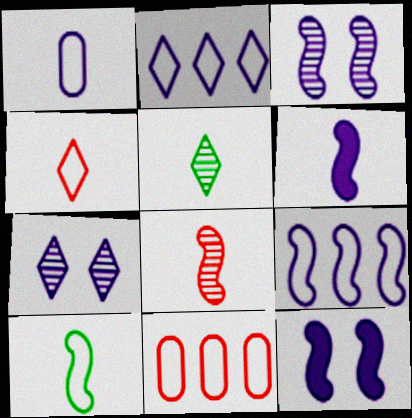[[1, 4, 10], 
[3, 6, 9], 
[5, 11, 12], 
[6, 8, 10]]